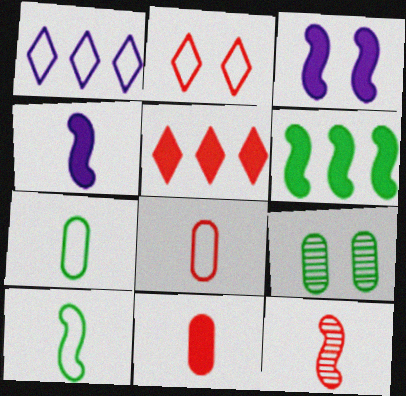[[2, 3, 9], 
[4, 10, 12]]